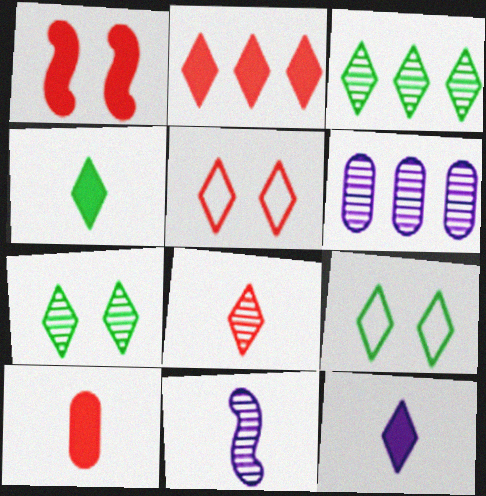[[1, 2, 10], 
[2, 5, 8], 
[3, 4, 9], 
[3, 5, 12]]